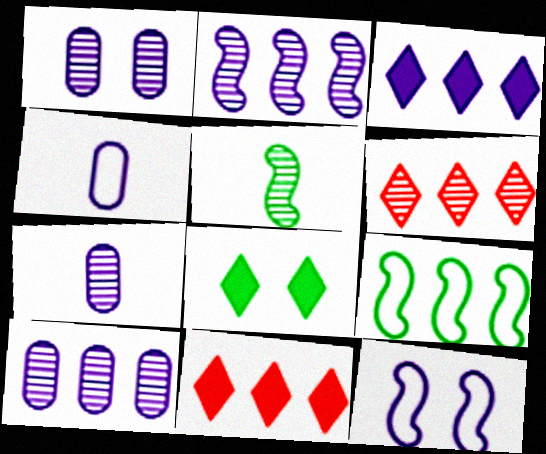[[1, 5, 6], 
[1, 7, 10], 
[3, 7, 12], 
[9, 10, 11]]